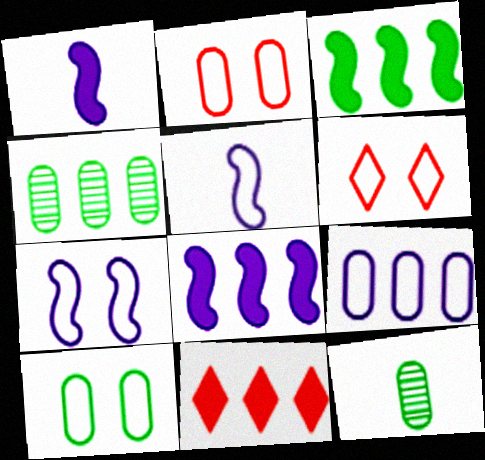[[1, 4, 6], 
[6, 7, 10], 
[6, 8, 12], 
[7, 11, 12]]